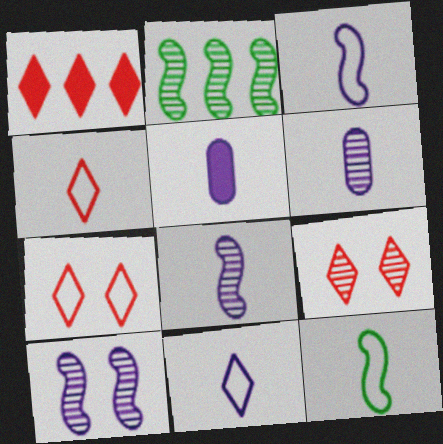[[1, 4, 9], 
[2, 5, 7], 
[2, 6, 9], 
[5, 8, 11]]